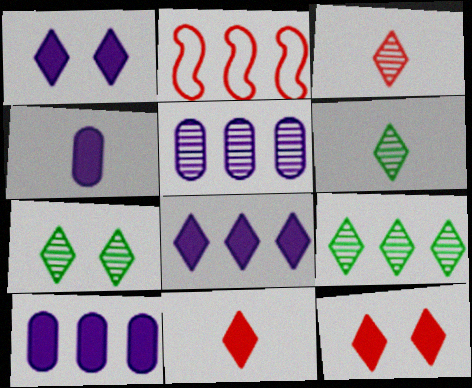[[2, 4, 7], 
[2, 9, 10], 
[6, 7, 9]]